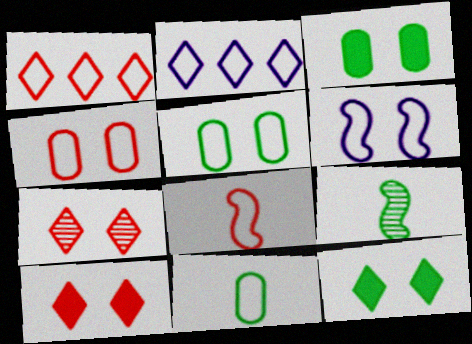[[1, 4, 8], 
[1, 6, 11], 
[2, 5, 8], 
[3, 6, 7]]